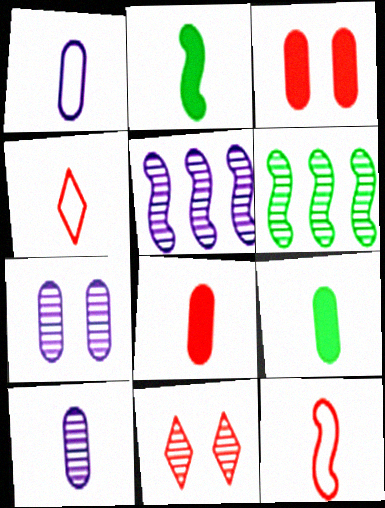[[2, 4, 10], 
[6, 10, 11]]